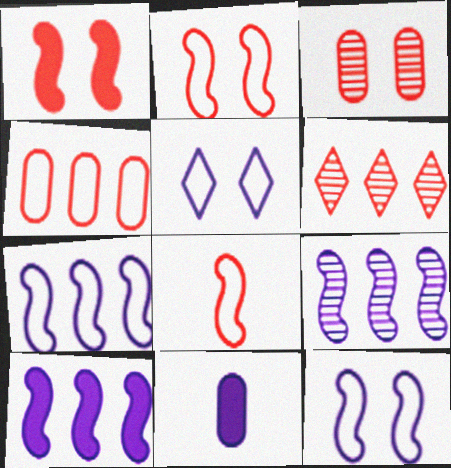[[5, 9, 11], 
[7, 9, 10]]